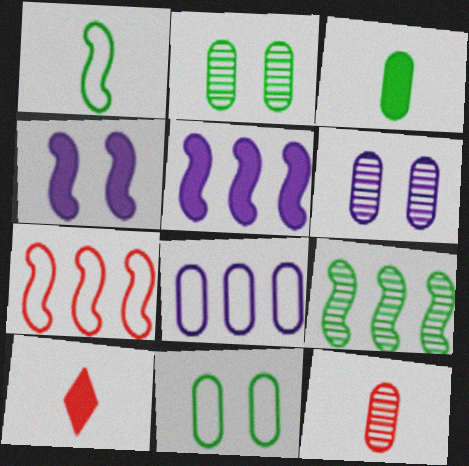[[5, 7, 9]]